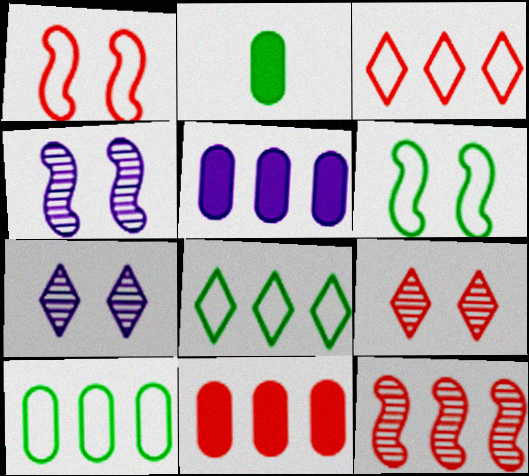[[2, 3, 4], 
[3, 11, 12], 
[5, 8, 12]]